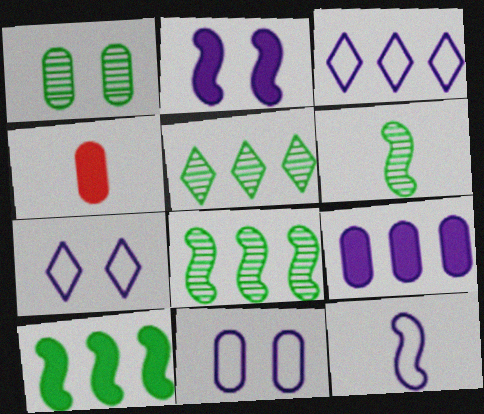[[1, 5, 6], 
[3, 11, 12], 
[4, 7, 8]]